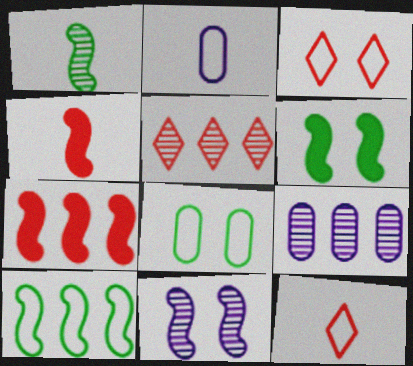[[1, 6, 10], 
[2, 3, 10], 
[2, 5, 6], 
[4, 10, 11], 
[6, 9, 12]]